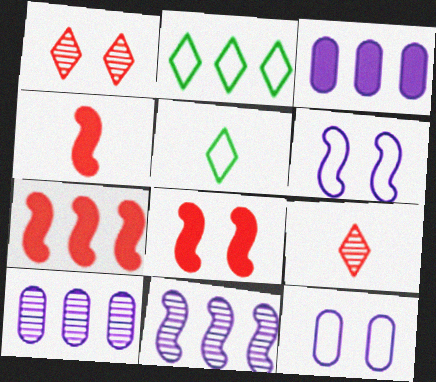[[2, 7, 10], 
[4, 7, 8], 
[5, 8, 10]]